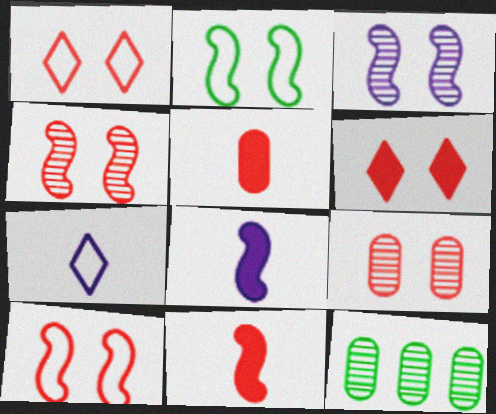[[1, 8, 12], 
[6, 9, 10]]